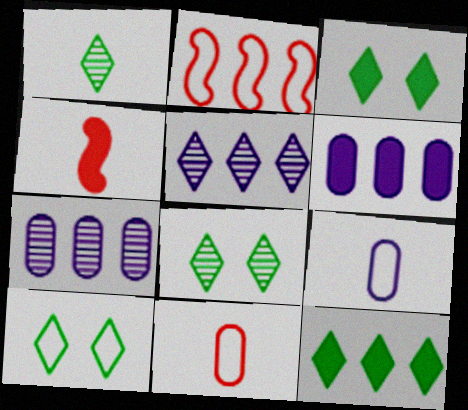[[1, 4, 9], 
[1, 10, 12], 
[2, 7, 12], 
[2, 9, 10], 
[3, 4, 6], 
[3, 8, 10], 
[4, 7, 10]]